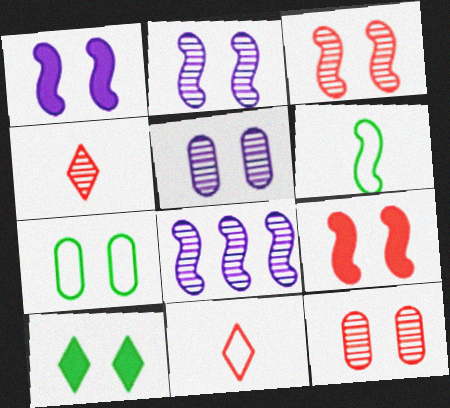[[6, 8, 9]]